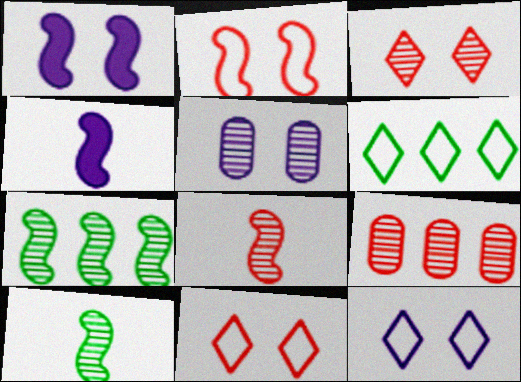[[1, 5, 12], 
[2, 4, 7], 
[3, 8, 9]]